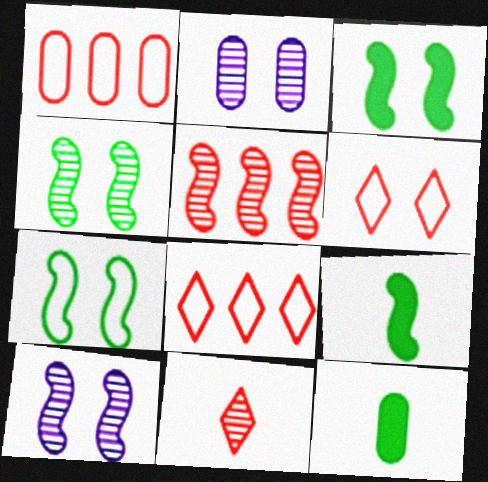[[1, 2, 12], 
[2, 3, 6], 
[2, 8, 9], 
[3, 4, 7], 
[8, 10, 12]]